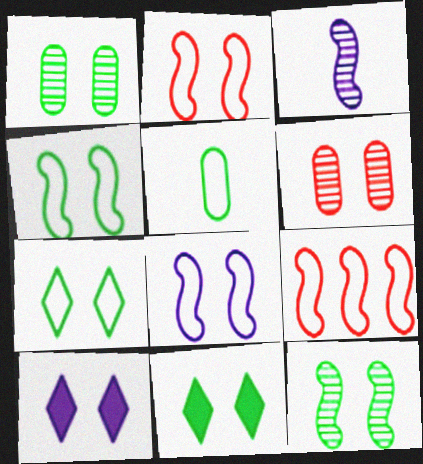[[1, 2, 10], 
[1, 4, 11], 
[2, 4, 8], 
[4, 6, 10], 
[6, 8, 11]]